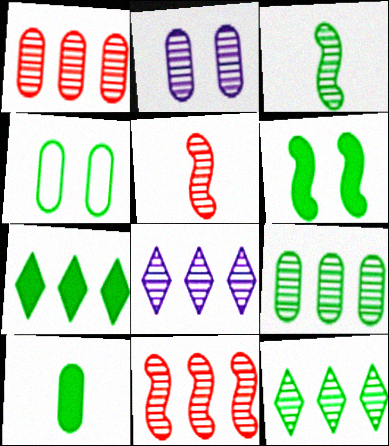[[2, 5, 12], 
[3, 4, 7], 
[4, 9, 10], 
[6, 7, 10], 
[8, 9, 11]]